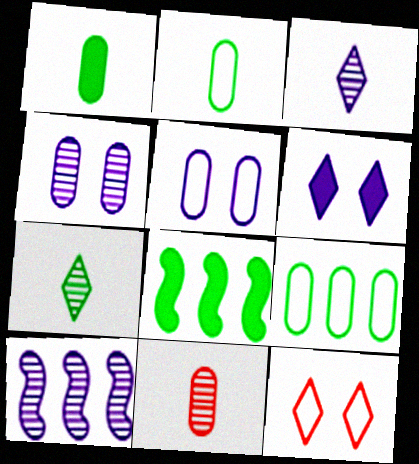[[1, 10, 12], 
[3, 4, 10]]